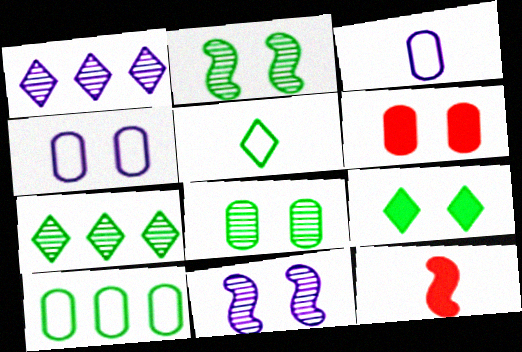[[4, 6, 8], 
[4, 7, 12], 
[5, 7, 9]]